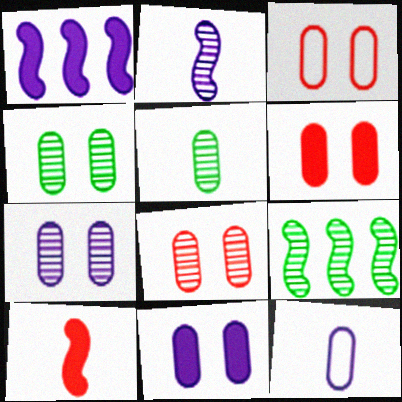[[3, 4, 11], 
[3, 6, 8], 
[4, 7, 8]]